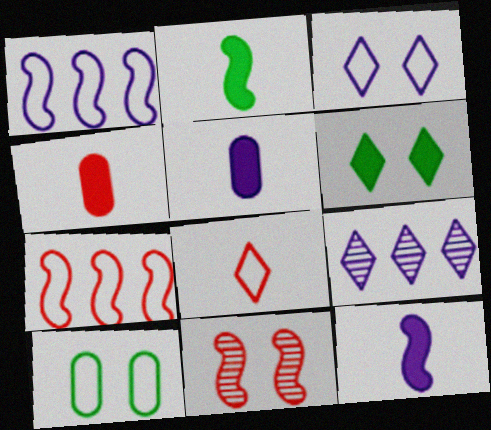[[1, 2, 11], 
[1, 8, 10], 
[6, 8, 9]]